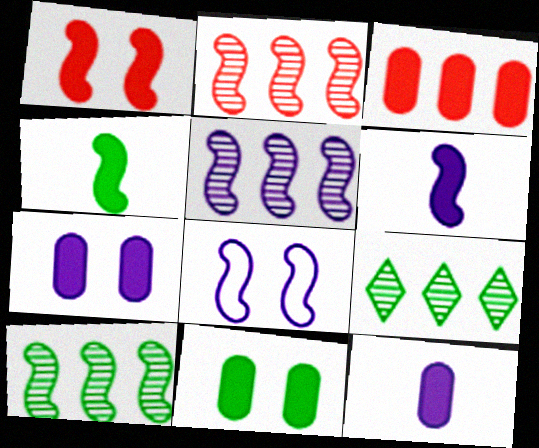[[2, 4, 8], 
[2, 5, 10], 
[3, 11, 12], 
[5, 6, 8]]